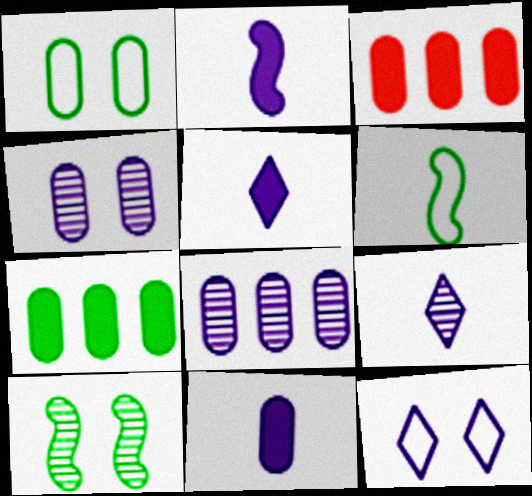[[2, 5, 11], 
[2, 8, 12]]